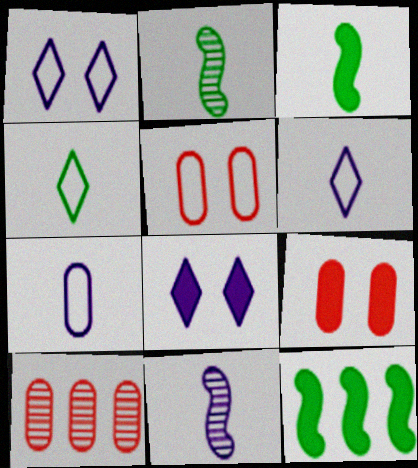[[1, 3, 10]]